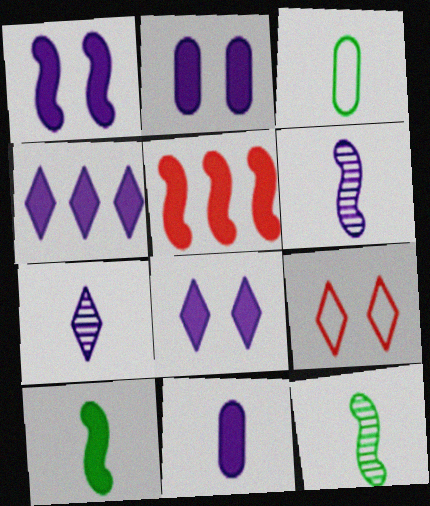[[1, 2, 8], 
[1, 4, 11], 
[1, 5, 10]]